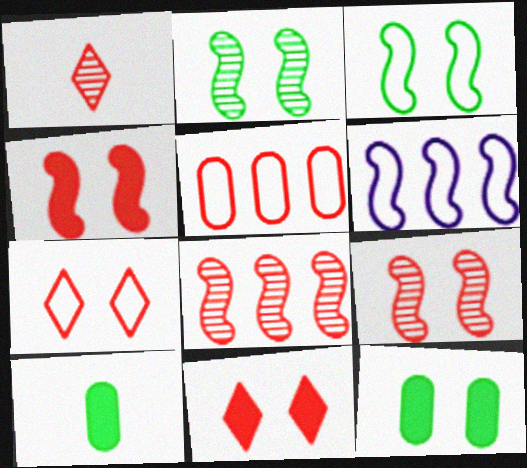[[1, 4, 5], 
[1, 6, 12]]